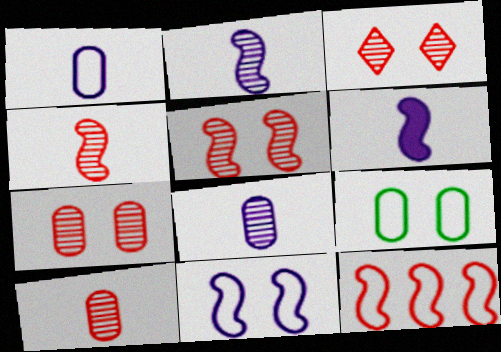[[3, 5, 7]]